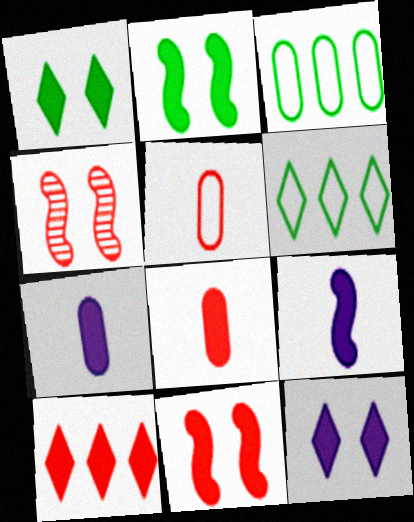[[2, 7, 10], 
[4, 5, 10], 
[4, 6, 7], 
[8, 10, 11]]